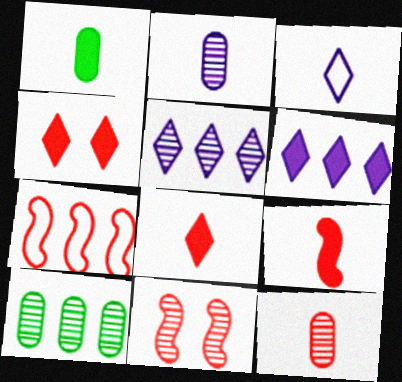[[4, 7, 12], 
[6, 7, 10], 
[7, 9, 11]]